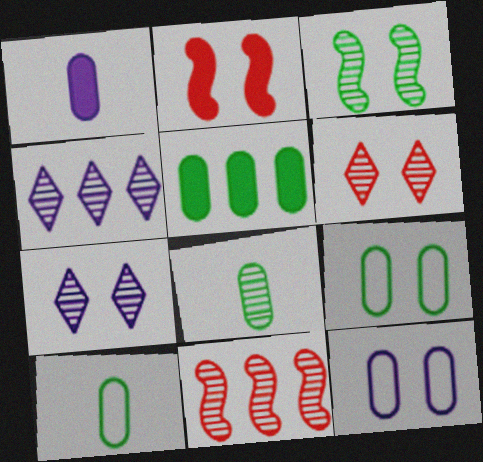[[2, 4, 10], 
[2, 7, 9], 
[5, 8, 9], 
[7, 8, 11]]